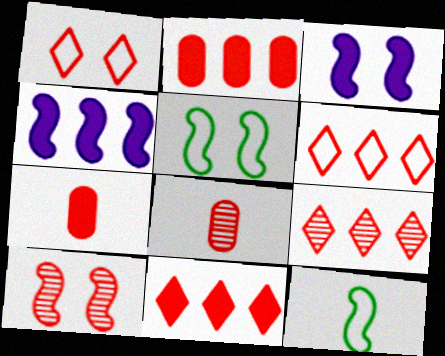[[3, 5, 10], 
[4, 10, 12], 
[6, 7, 10], 
[6, 9, 11], 
[8, 9, 10]]